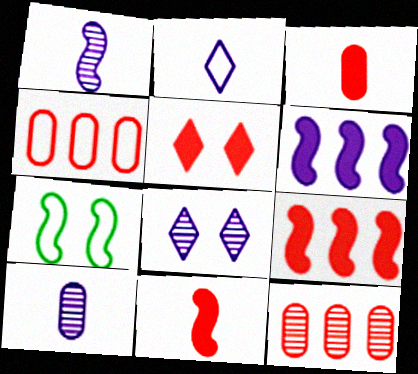[[1, 7, 9], 
[2, 4, 7], 
[3, 5, 9]]